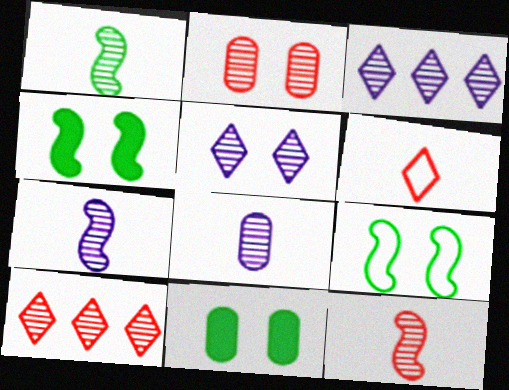[[1, 2, 3], 
[1, 7, 12], 
[2, 10, 12]]